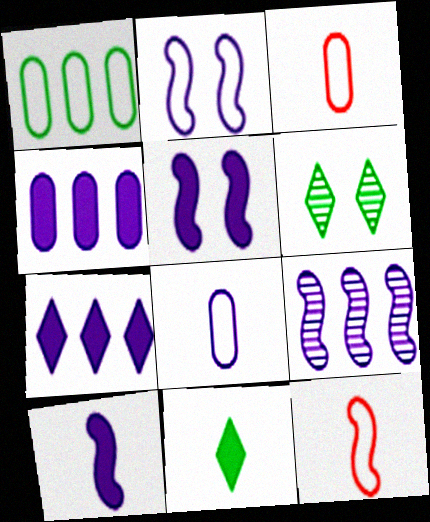[[2, 9, 10], 
[4, 6, 12]]